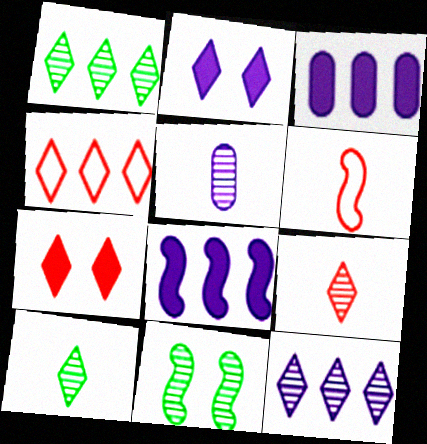[[2, 4, 10], 
[4, 7, 9], 
[6, 8, 11]]